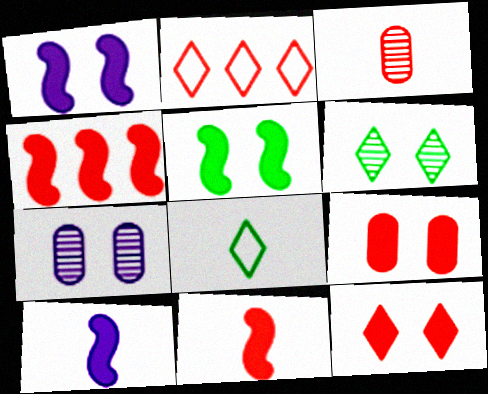[[3, 8, 10], 
[4, 5, 10], 
[4, 7, 8]]